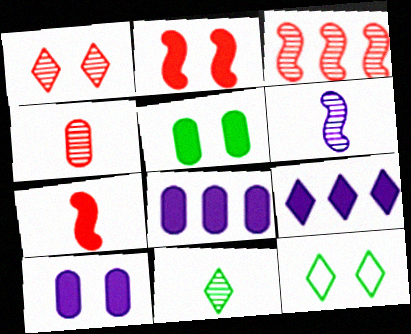[[1, 3, 4], 
[4, 6, 11], 
[5, 7, 9]]